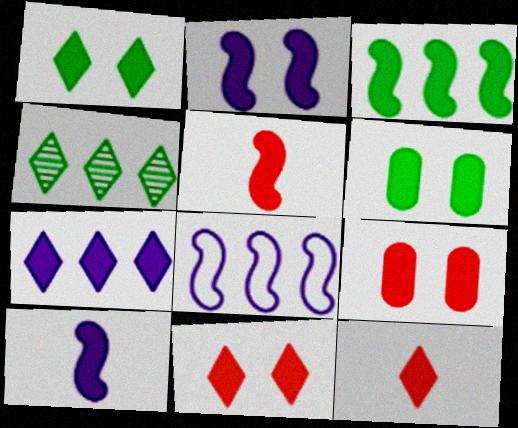[[1, 2, 9], 
[1, 7, 12], 
[2, 3, 5], 
[2, 6, 11], 
[5, 6, 7]]